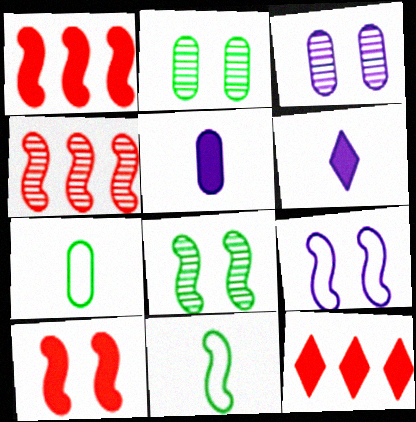[[3, 11, 12], 
[8, 9, 10]]